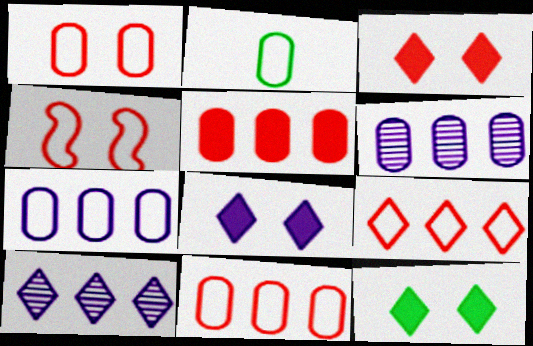[[1, 2, 7], 
[3, 8, 12]]